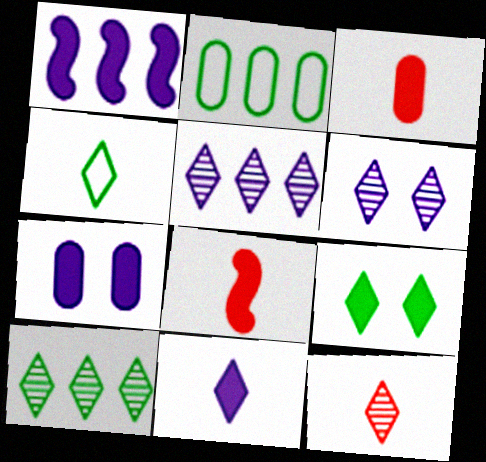[[1, 3, 9], 
[1, 7, 11], 
[2, 6, 8], 
[4, 9, 10], 
[4, 11, 12], 
[6, 10, 12]]